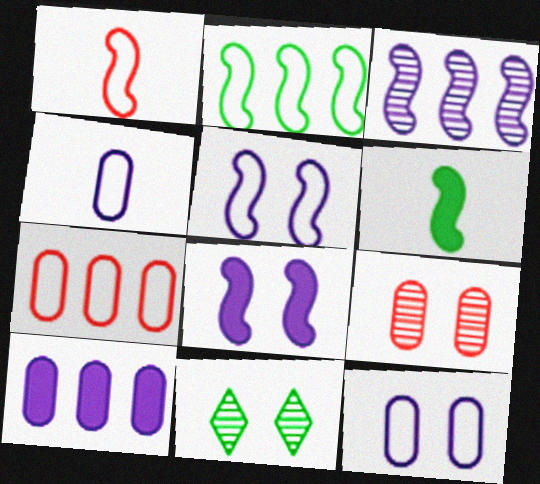[[1, 2, 5], 
[1, 10, 11]]